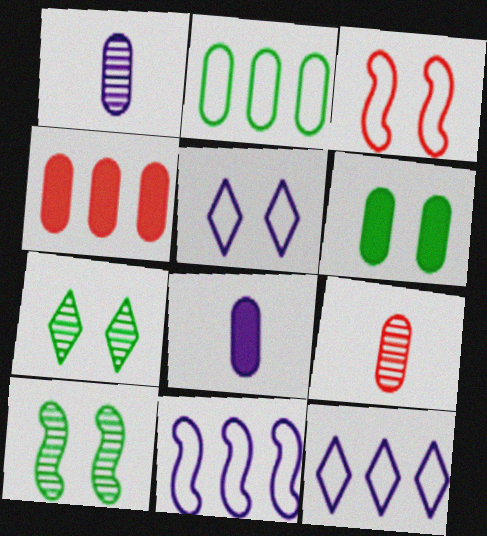[[4, 6, 8]]